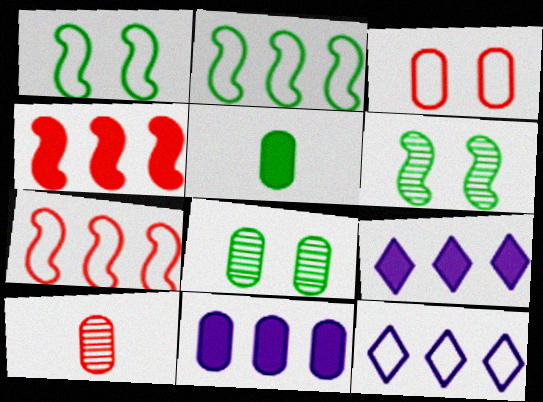[[1, 9, 10]]